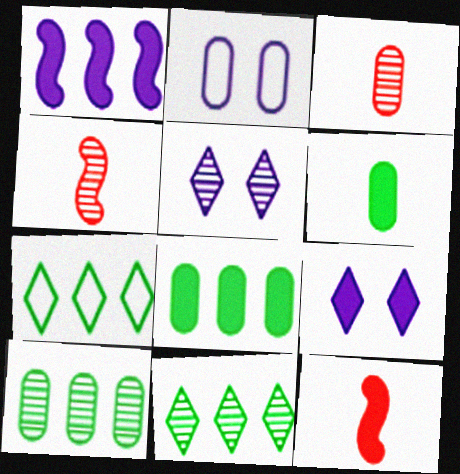[[2, 3, 8], 
[2, 11, 12], 
[4, 5, 10], 
[8, 9, 12]]